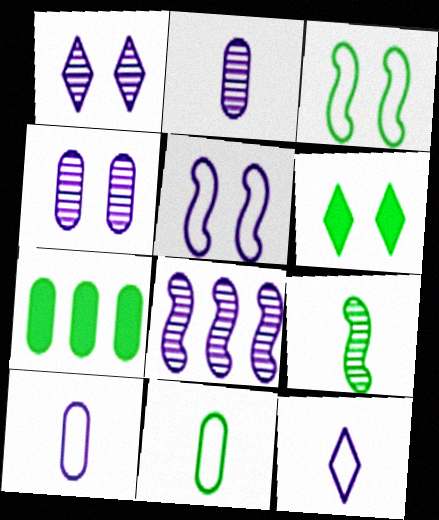[[1, 2, 8]]